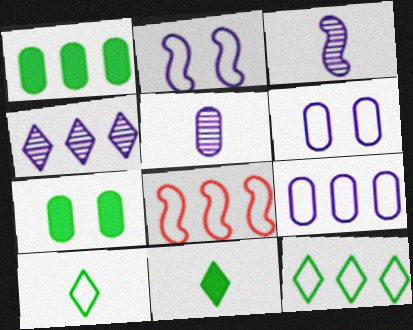[[1, 4, 8], 
[6, 8, 10], 
[8, 9, 12]]